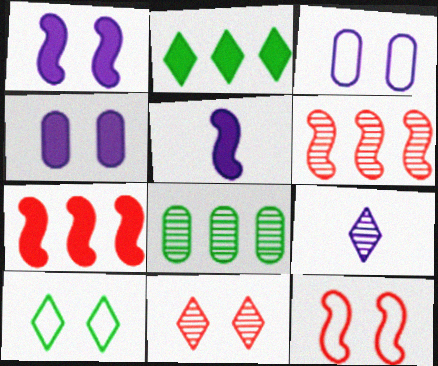[[3, 10, 12]]